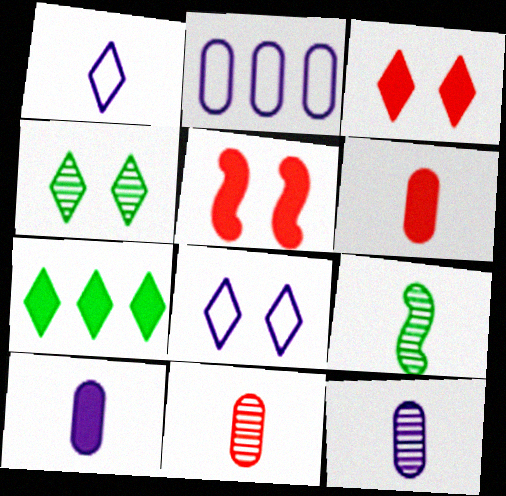[[1, 6, 9], 
[2, 3, 9], 
[3, 4, 8], 
[5, 7, 10]]